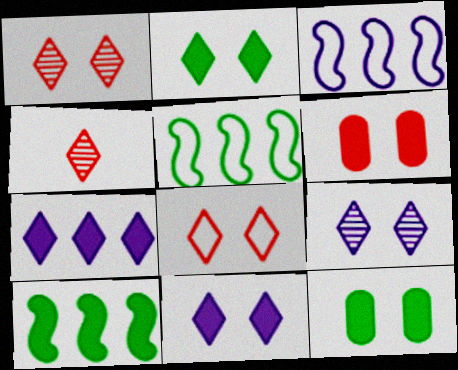[[2, 8, 9], 
[3, 4, 12]]